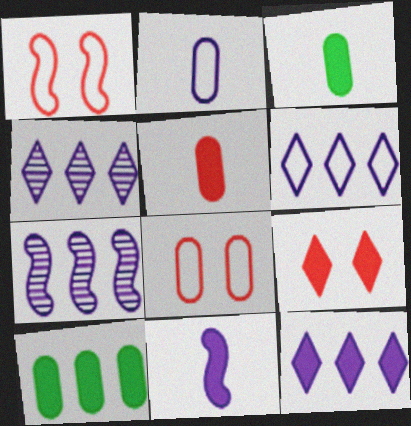[[1, 3, 4], 
[4, 6, 12], 
[9, 10, 11]]